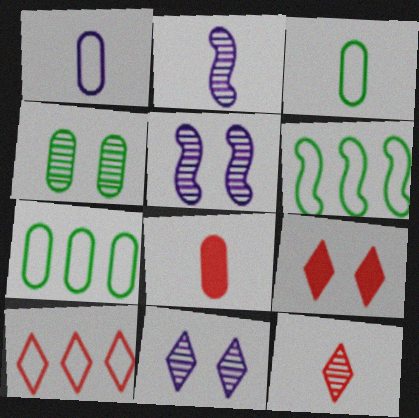[[2, 7, 9], 
[6, 8, 11], 
[9, 10, 12]]